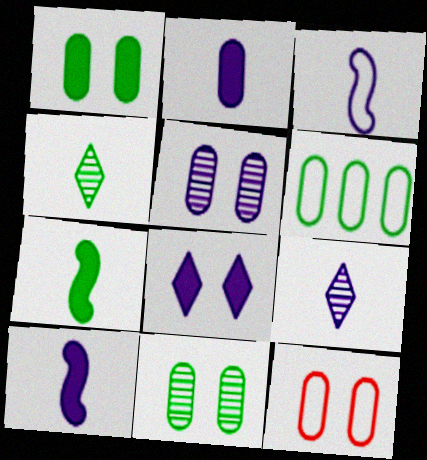[[1, 5, 12], 
[2, 3, 9]]